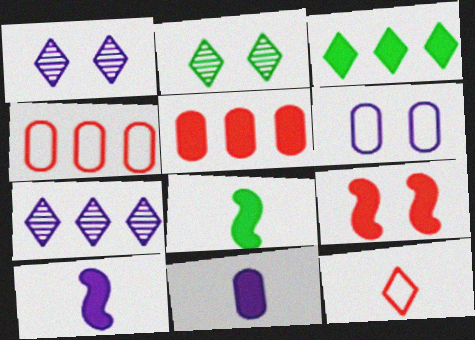[[1, 3, 12], 
[1, 4, 8], 
[2, 4, 10], 
[2, 6, 9], 
[3, 9, 11], 
[6, 7, 10]]